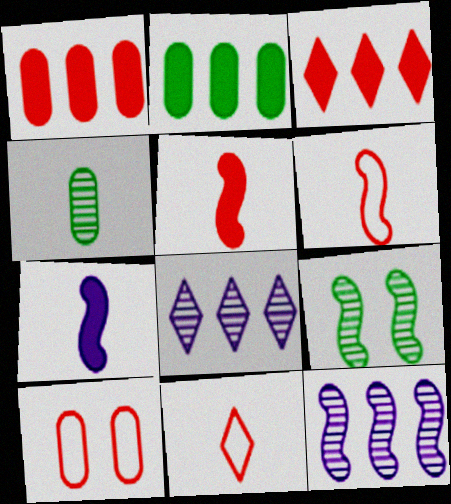[[4, 7, 11]]